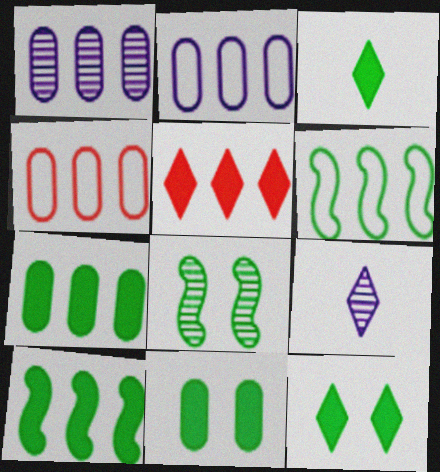[[1, 4, 7], 
[1, 5, 6], 
[3, 10, 11]]